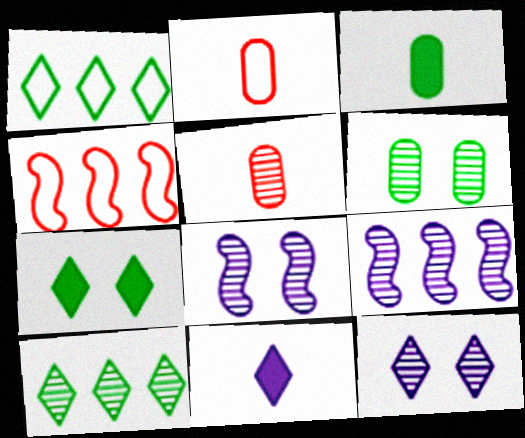[[2, 7, 9], 
[3, 4, 12], 
[4, 6, 11], 
[5, 8, 10]]